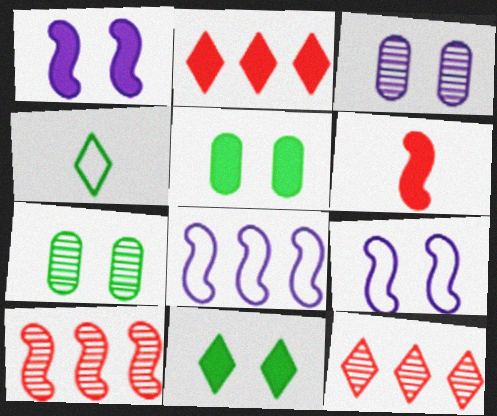[]